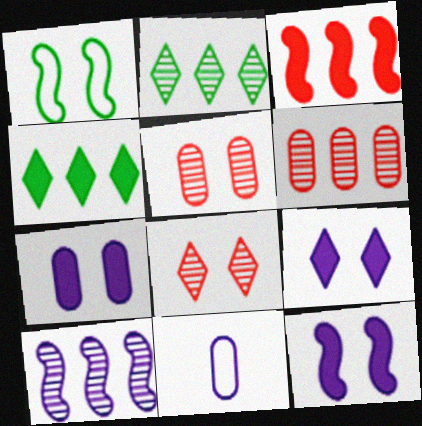[[1, 5, 9], 
[1, 7, 8], 
[2, 6, 10], 
[7, 9, 12], 
[9, 10, 11]]